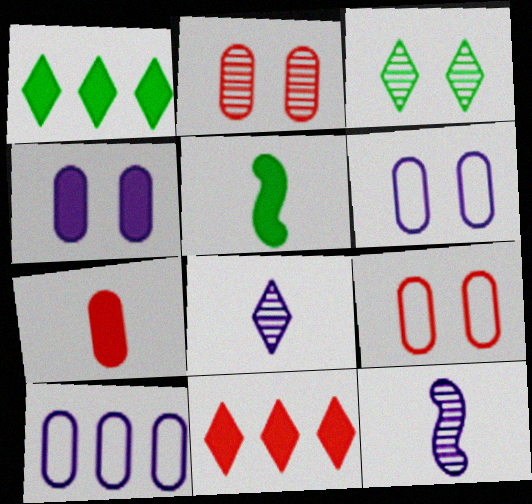[[1, 9, 12], 
[4, 5, 11]]